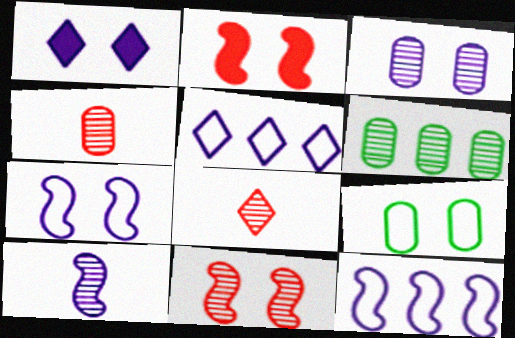[[1, 3, 7], 
[1, 9, 11], 
[3, 4, 6]]